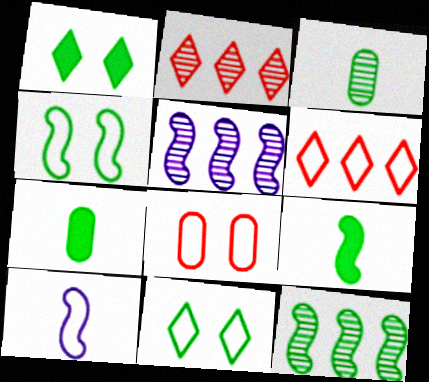[[4, 9, 12], 
[7, 11, 12]]